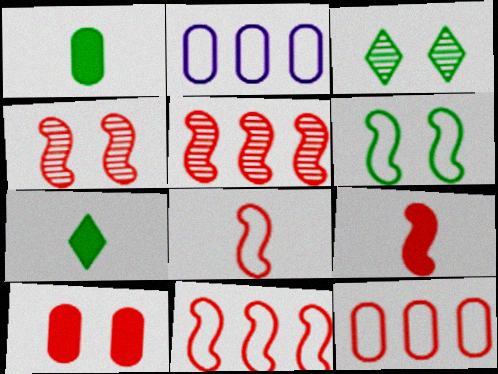[[2, 3, 9], 
[2, 4, 7], 
[4, 9, 11]]